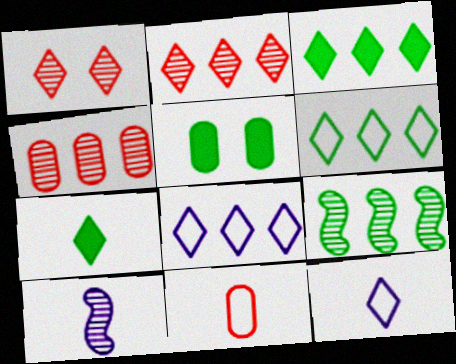[[1, 3, 12], 
[1, 7, 8], 
[2, 3, 8], 
[7, 10, 11]]